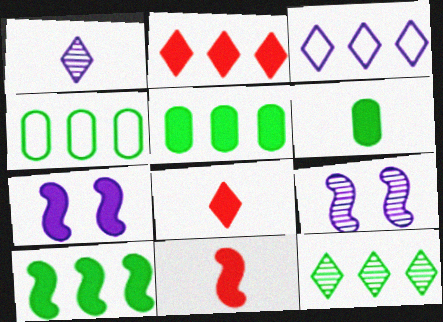[[2, 3, 12], 
[2, 6, 7], 
[4, 8, 9], 
[4, 10, 12], 
[5, 7, 8], 
[7, 10, 11]]